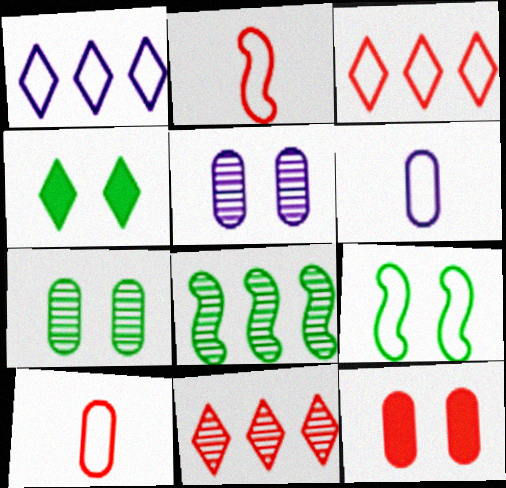[[1, 9, 10], 
[2, 11, 12], 
[3, 6, 9], 
[4, 7, 9]]